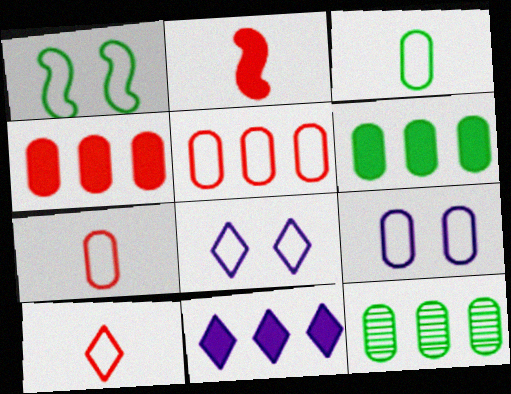[[2, 8, 12], 
[3, 5, 9]]